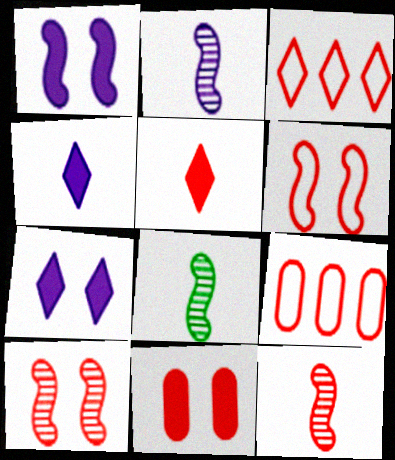[[2, 8, 12], 
[3, 11, 12], 
[5, 9, 10], 
[7, 8, 9]]